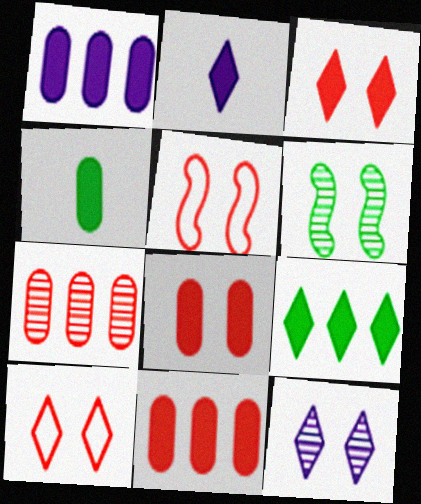[[1, 4, 8], 
[2, 3, 9]]